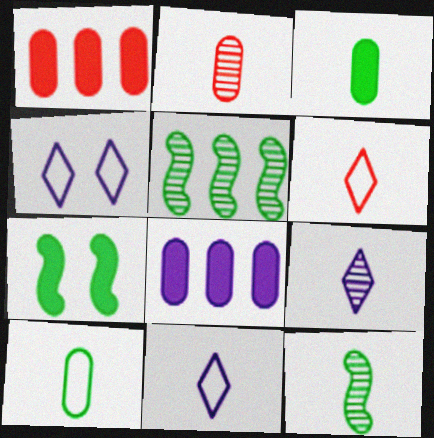[[1, 4, 12], 
[2, 9, 12]]